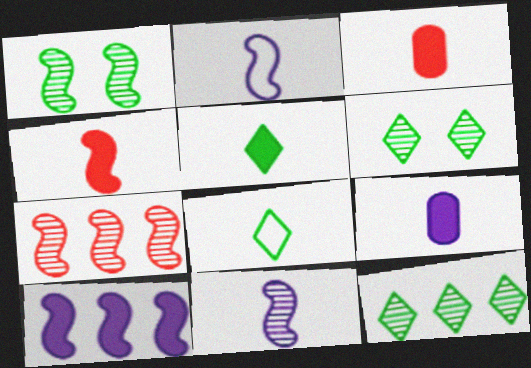[[1, 7, 11], 
[3, 8, 11], 
[4, 5, 9]]